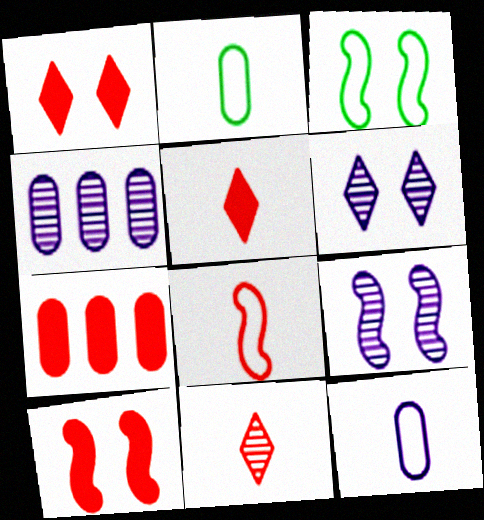[[3, 4, 5], 
[3, 9, 10], 
[5, 7, 10]]